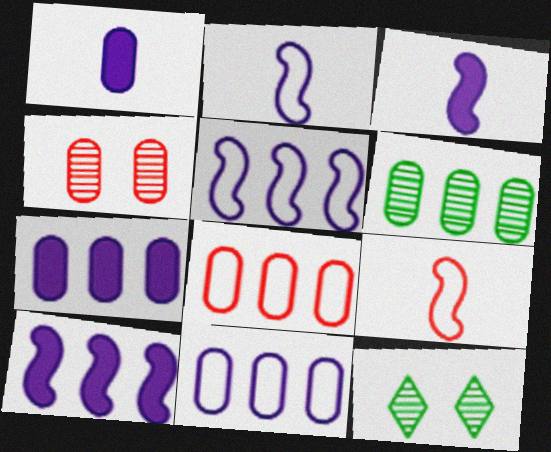[[3, 8, 12], 
[6, 7, 8], 
[7, 9, 12]]